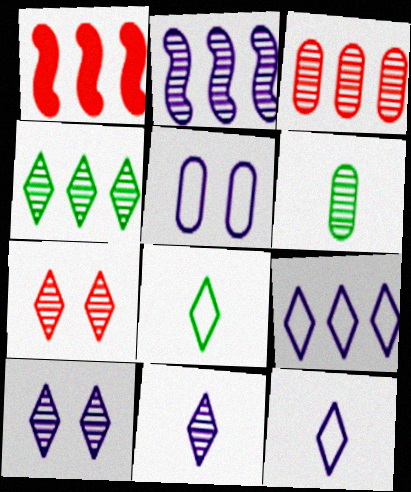[[2, 3, 4], 
[2, 6, 7], 
[4, 7, 11]]